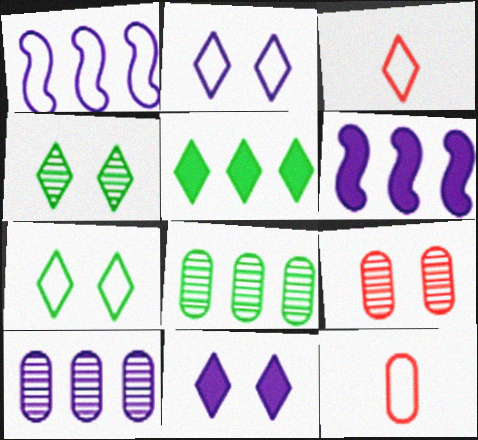[[1, 7, 12], 
[4, 6, 12]]